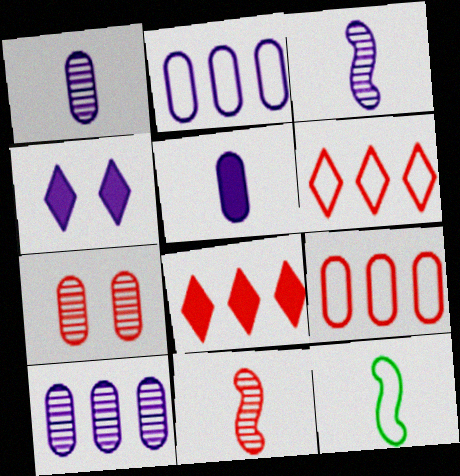[[2, 3, 4]]